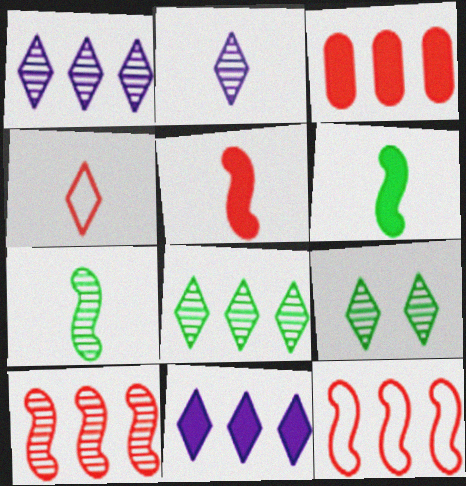[[4, 9, 11]]